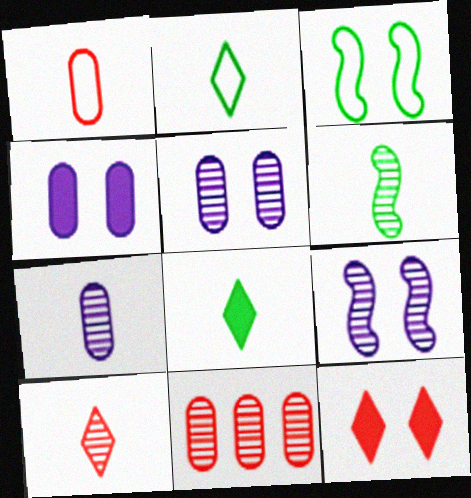[[3, 5, 12], 
[6, 7, 10]]